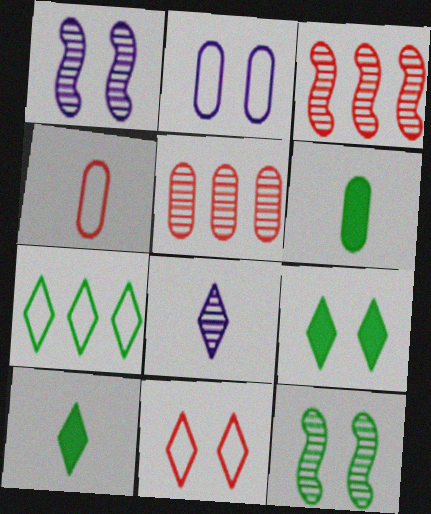[[2, 3, 10], 
[2, 5, 6], 
[5, 8, 12], 
[6, 7, 12]]